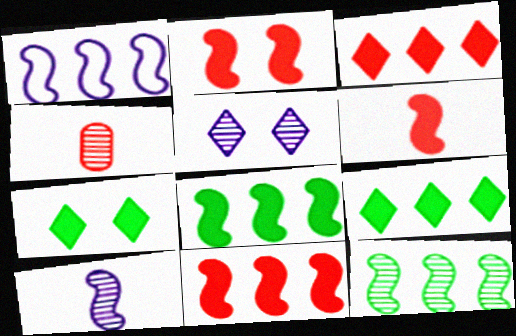[[1, 4, 7], 
[1, 11, 12], 
[2, 6, 11], 
[4, 5, 12]]